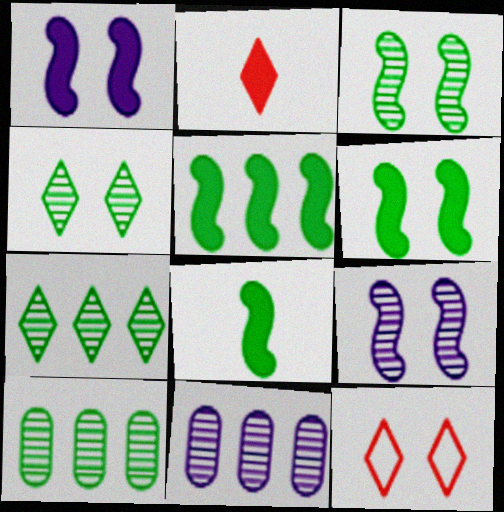[[5, 6, 8], 
[8, 11, 12]]